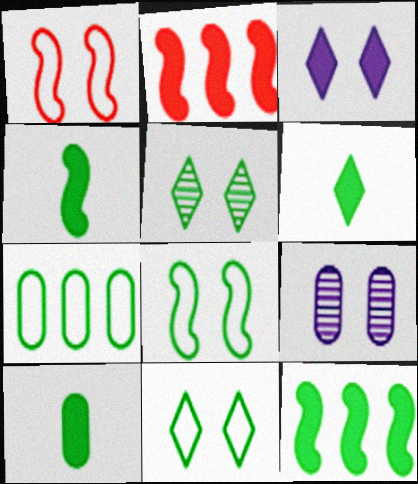[[2, 3, 10], 
[4, 5, 7], 
[4, 6, 10]]